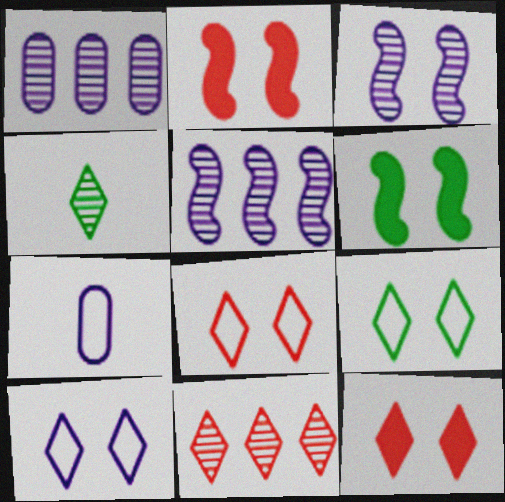[[6, 7, 11], 
[8, 9, 10]]